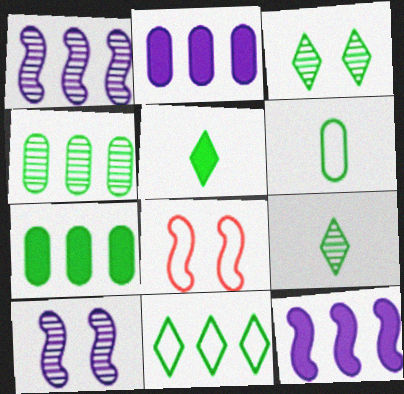[[2, 8, 9], 
[3, 5, 11]]